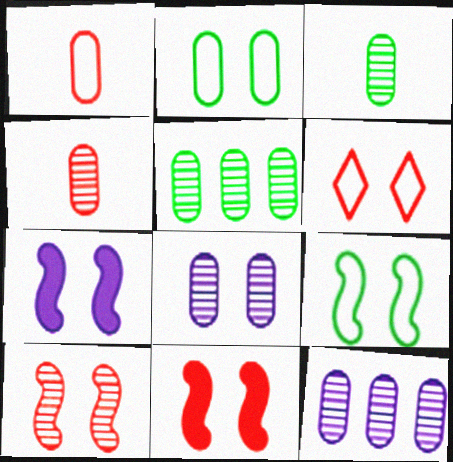[[4, 5, 8], 
[7, 9, 10]]